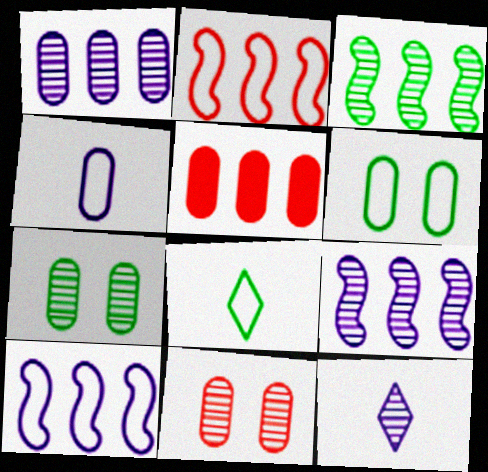[[3, 11, 12], 
[4, 5, 7]]